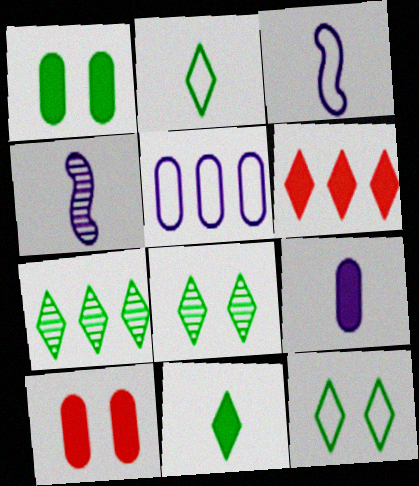[[3, 7, 10], 
[7, 11, 12]]